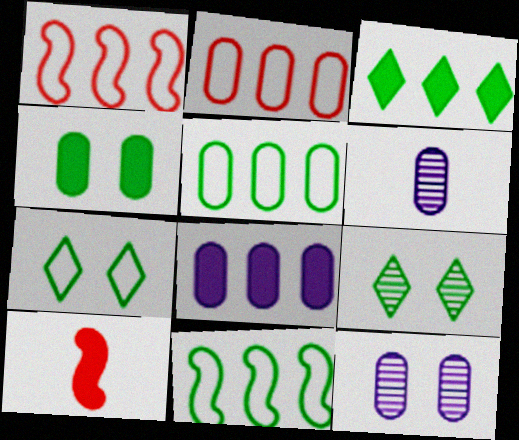[[2, 4, 6]]